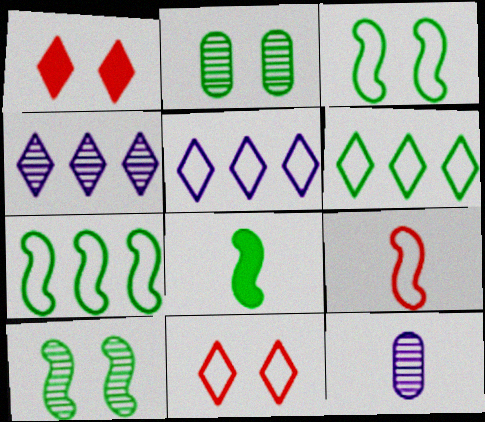[[1, 7, 12], 
[2, 6, 8], 
[7, 8, 10]]